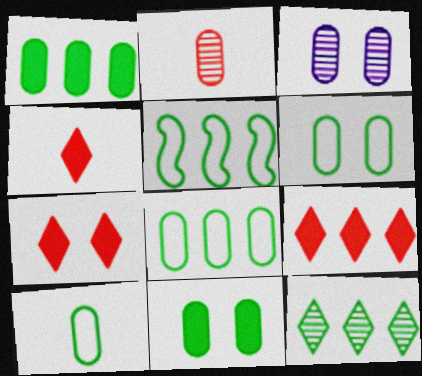[[1, 5, 12], 
[3, 4, 5], 
[4, 7, 9], 
[6, 8, 10]]